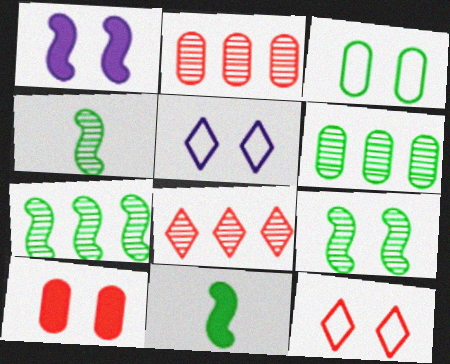[[2, 5, 11], 
[4, 7, 9], 
[5, 9, 10]]